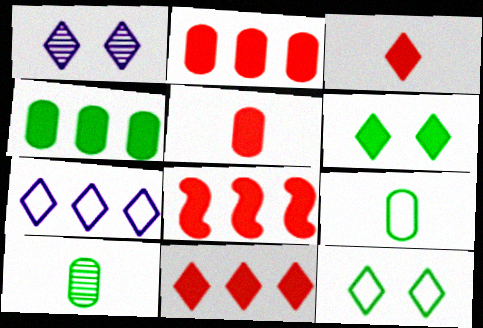[[1, 8, 9], 
[2, 8, 11]]